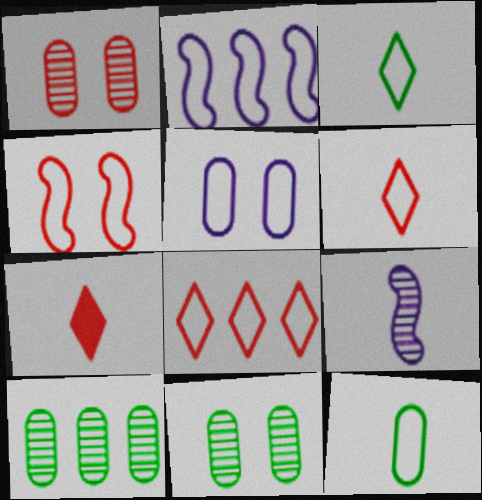[[2, 7, 11], 
[7, 9, 12]]